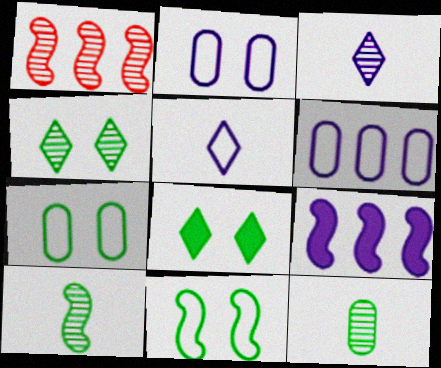[[2, 3, 9]]